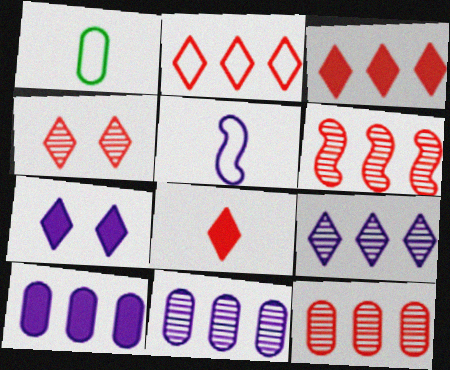[[1, 6, 7], 
[2, 4, 8], 
[5, 7, 11]]